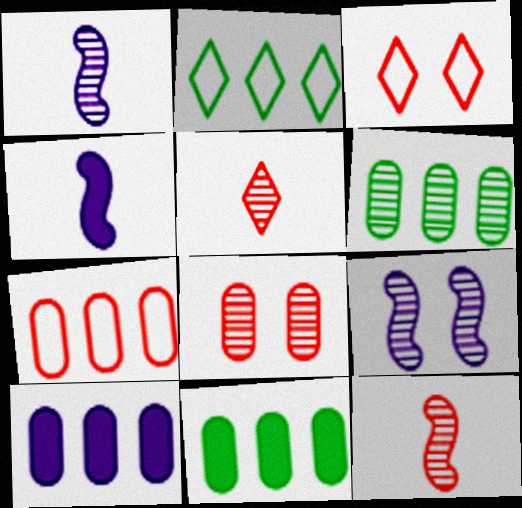[[1, 3, 11], 
[2, 4, 8], 
[3, 4, 6], 
[5, 6, 9], 
[6, 7, 10]]